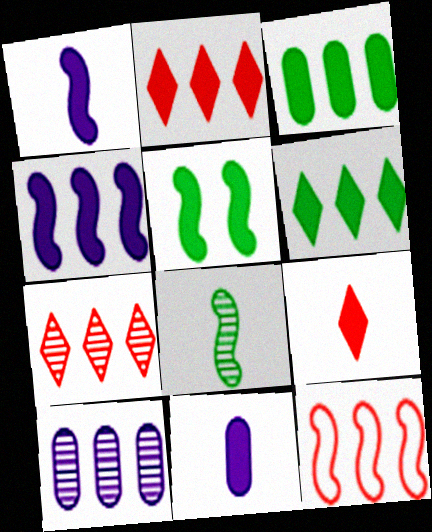[[2, 3, 4], 
[2, 5, 11], 
[6, 10, 12]]